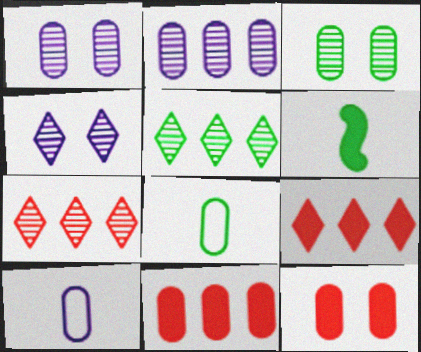[[1, 8, 11], 
[2, 8, 12], 
[3, 10, 11]]